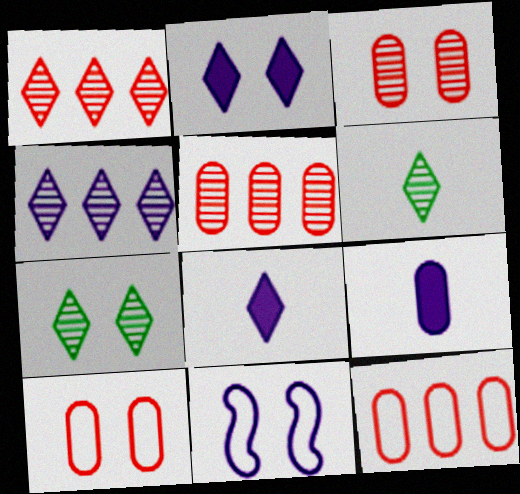[[4, 9, 11]]